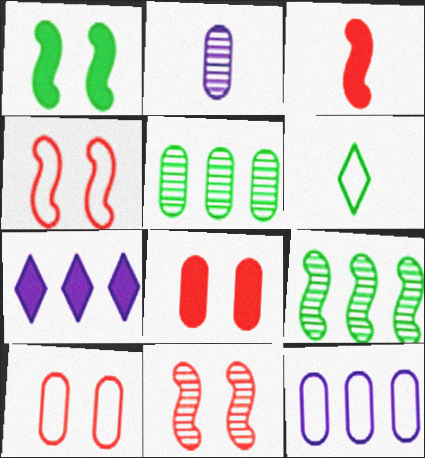[[1, 5, 6], 
[2, 3, 6], 
[4, 6, 12]]